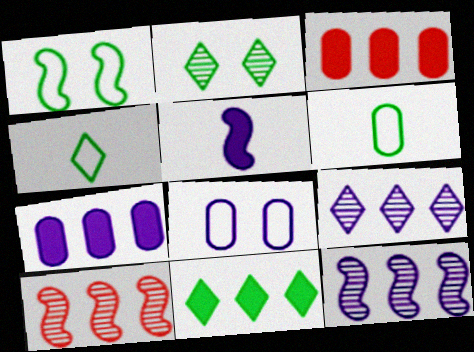[[1, 5, 10], 
[2, 4, 11], 
[5, 8, 9]]